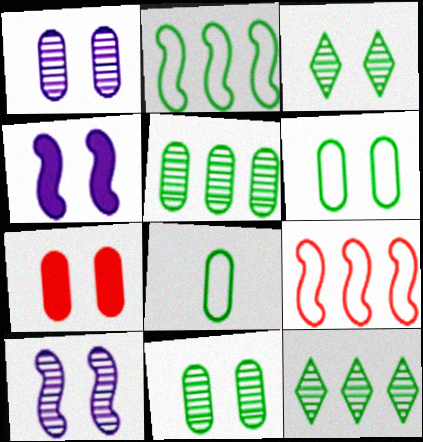[[1, 6, 7]]